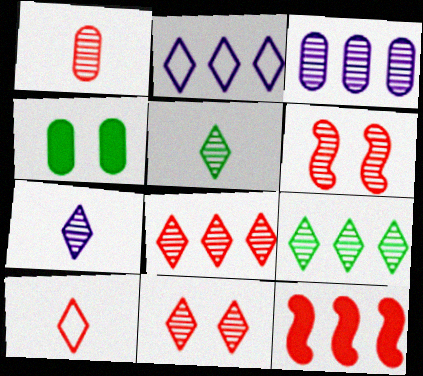[[1, 6, 8], 
[3, 5, 6], 
[7, 9, 11]]